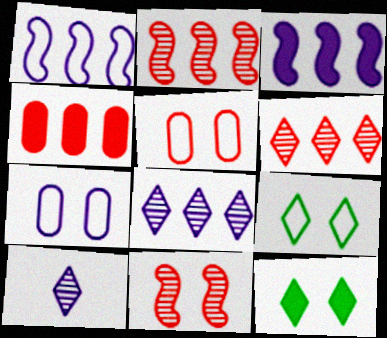[[3, 7, 10], 
[7, 11, 12]]